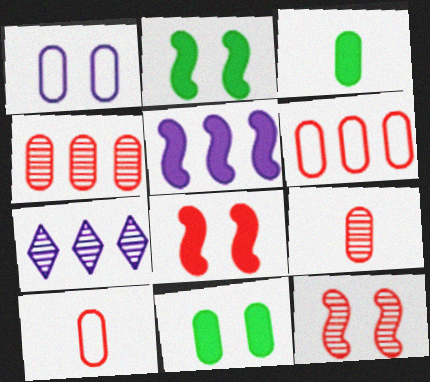[[1, 3, 4], 
[2, 7, 10]]